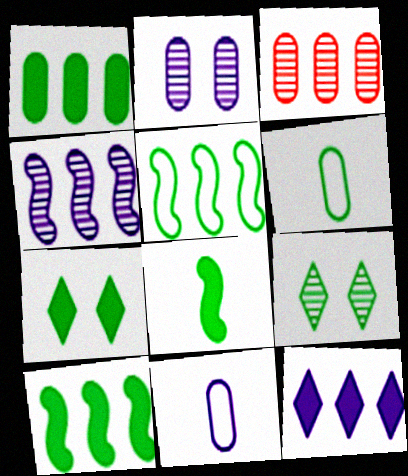[[1, 7, 8], 
[3, 5, 12], 
[6, 9, 10]]